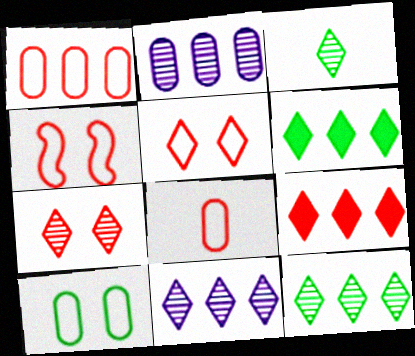[[3, 7, 11]]